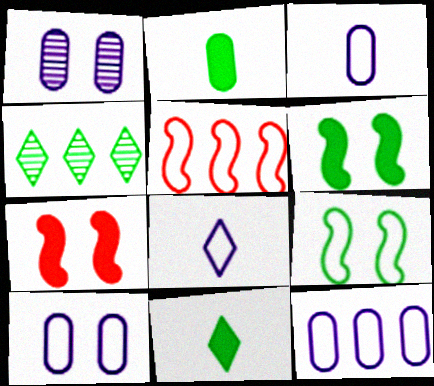[[1, 5, 11], 
[2, 4, 9], 
[3, 4, 7], 
[3, 10, 12]]